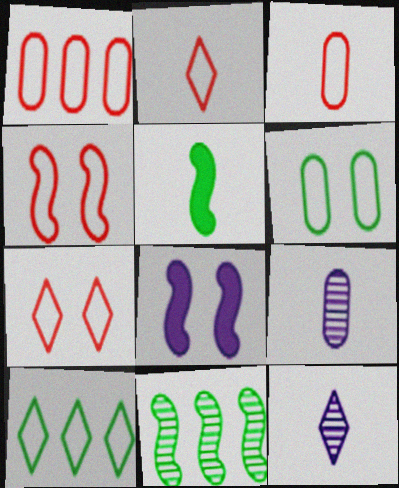[[1, 2, 4], 
[2, 5, 9], 
[3, 5, 12]]